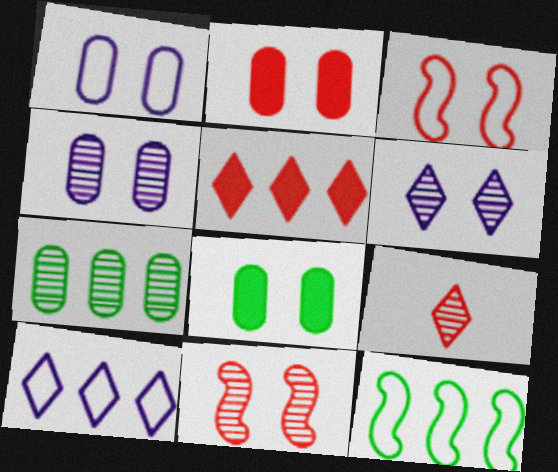[[3, 6, 8]]